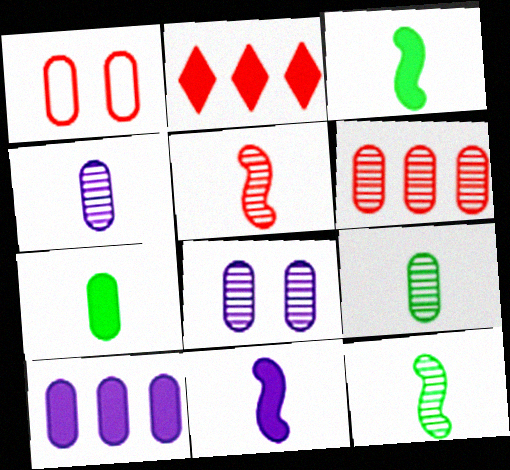[[1, 2, 5], 
[1, 9, 10], 
[6, 8, 9]]